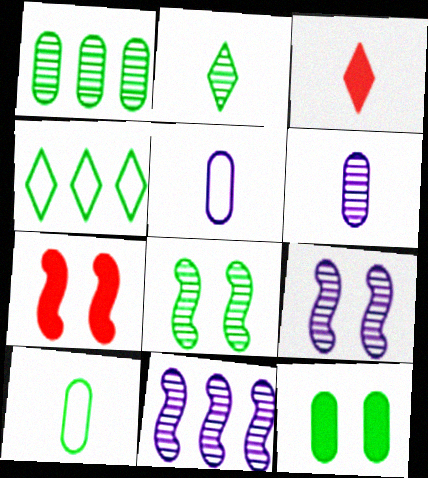[[1, 2, 8], 
[1, 10, 12], 
[4, 6, 7]]